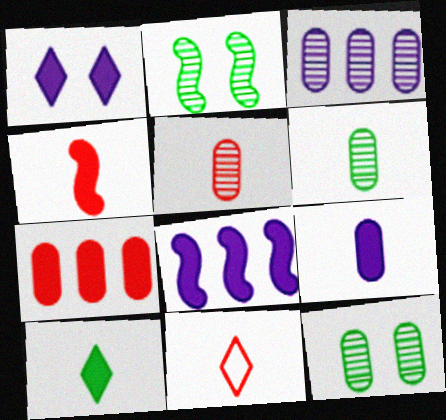[[1, 8, 9], 
[3, 5, 12], 
[4, 5, 11], 
[4, 9, 10], 
[8, 11, 12]]